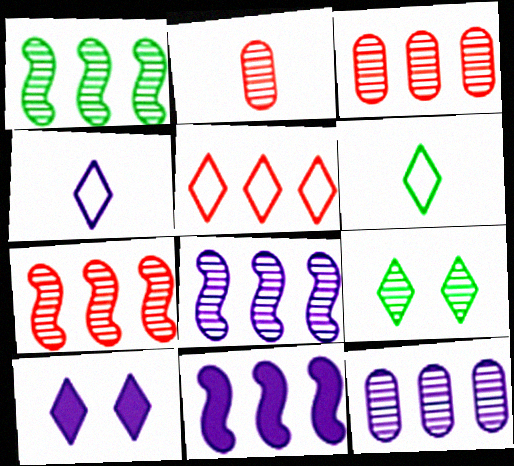[[1, 7, 8], 
[2, 8, 9]]